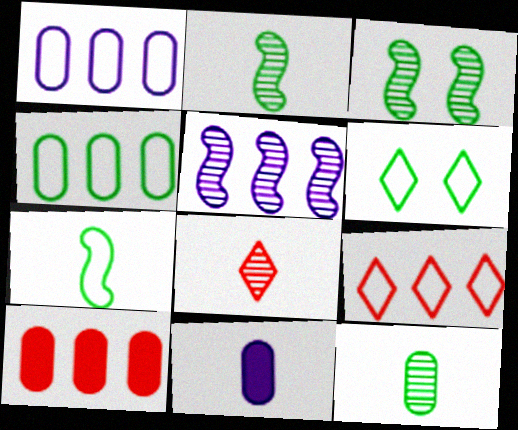[[3, 9, 11], 
[4, 6, 7], 
[7, 8, 11]]